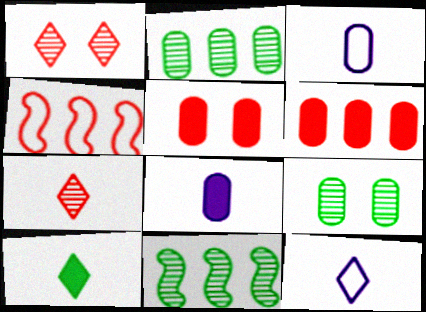[[2, 3, 5], 
[3, 6, 9], 
[4, 5, 7], 
[5, 11, 12], 
[7, 10, 12]]